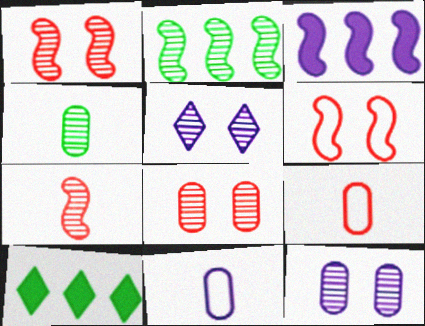[[1, 10, 11], 
[3, 5, 11]]